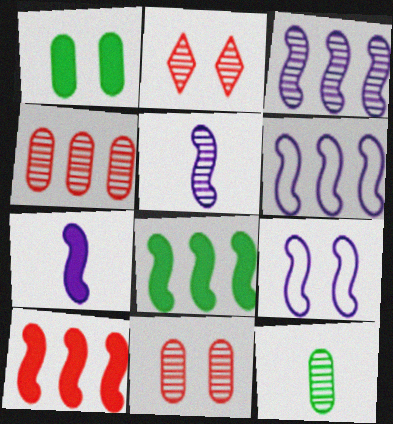[[1, 2, 9], 
[2, 3, 12], 
[3, 7, 9]]